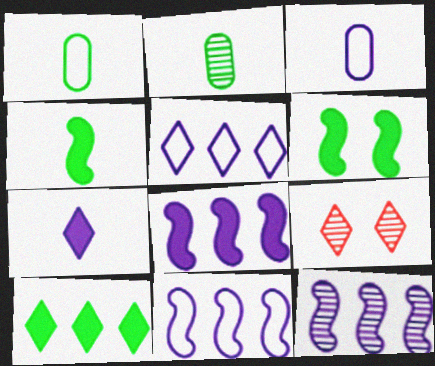[[1, 8, 9], 
[2, 9, 12], 
[8, 11, 12]]